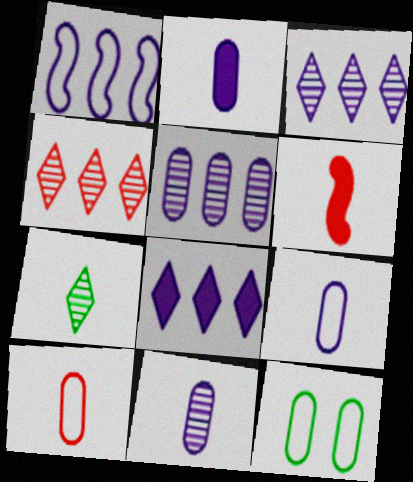[[1, 5, 8], 
[2, 9, 11], 
[3, 6, 12], 
[6, 7, 9]]